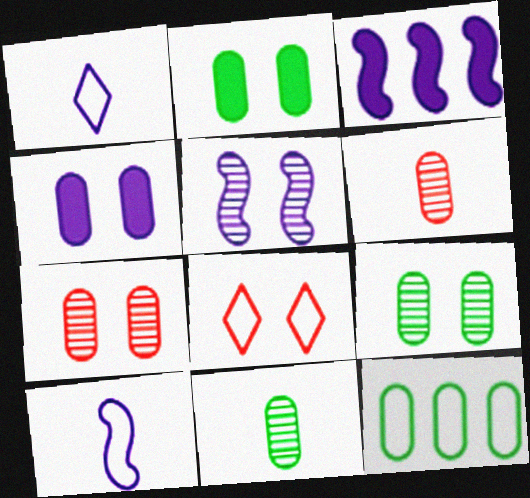[[2, 5, 8], 
[2, 11, 12], 
[3, 5, 10], 
[3, 8, 11], 
[4, 6, 12], 
[8, 10, 12]]